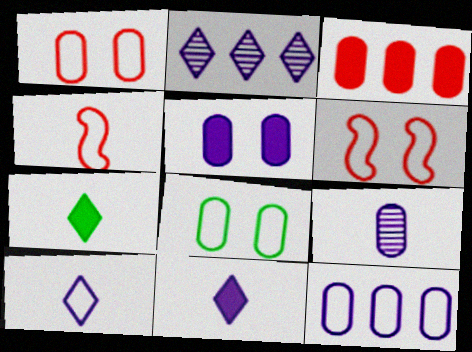[[3, 8, 9], 
[4, 7, 9], 
[5, 9, 12]]